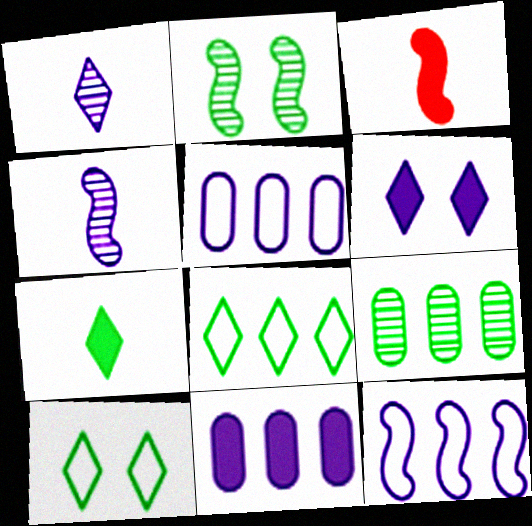[[2, 3, 12], 
[4, 5, 6]]